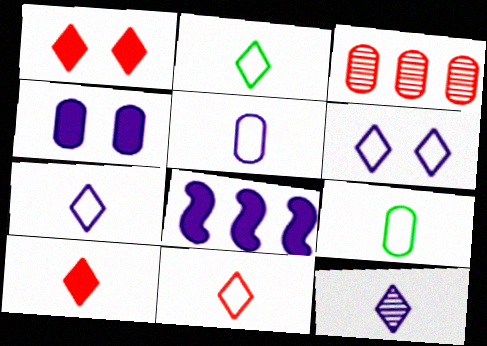[[2, 7, 11], 
[2, 10, 12], 
[3, 4, 9]]